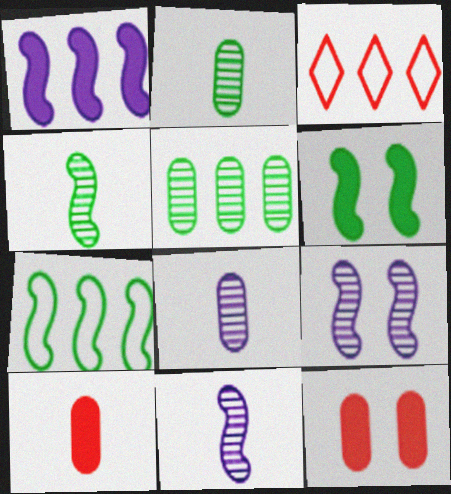[[1, 3, 5], 
[3, 6, 8], 
[4, 6, 7]]